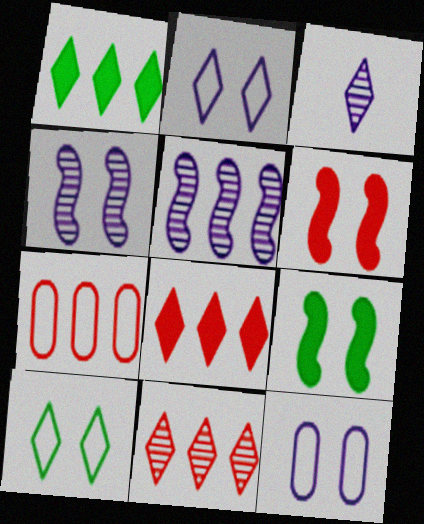[[1, 5, 7], 
[3, 7, 9], 
[3, 8, 10]]